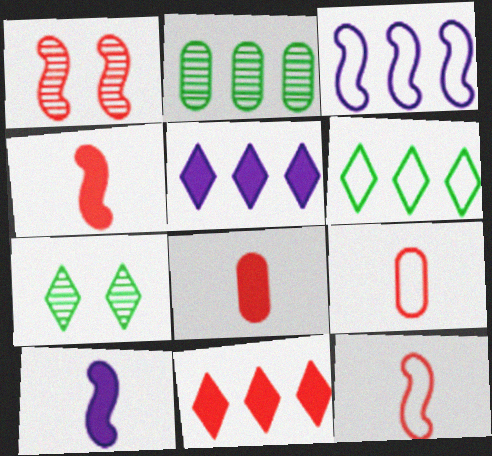[[1, 9, 11], 
[2, 3, 11], 
[3, 7, 8]]